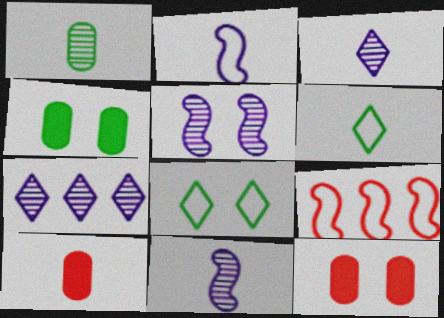[[3, 4, 9], 
[5, 8, 12], 
[6, 10, 11]]